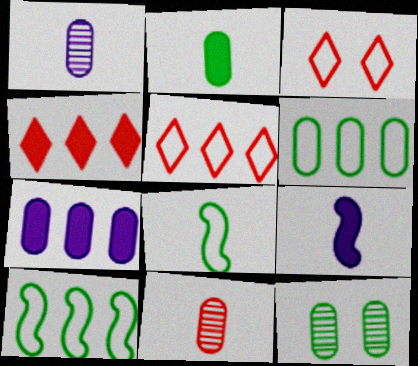[[2, 6, 12], 
[5, 9, 12]]